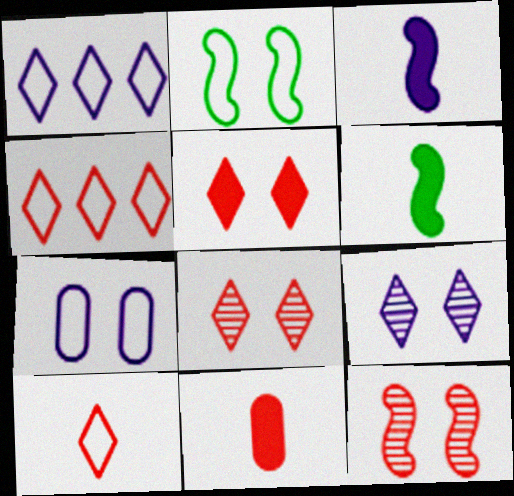[[4, 11, 12]]